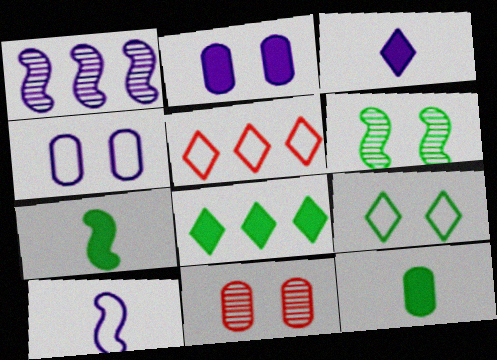[[1, 3, 4], 
[8, 10, 11]]